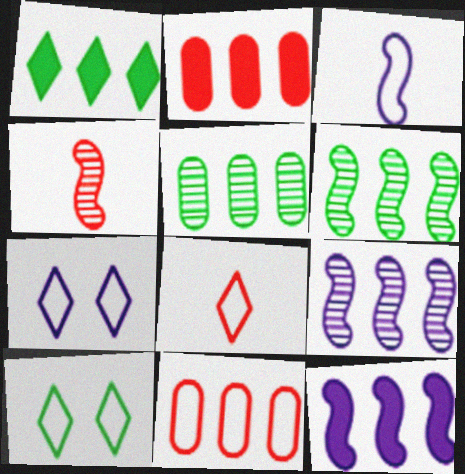[[1, 2, 12], 
[1, 9, 11], 
[3, 10, 11]]